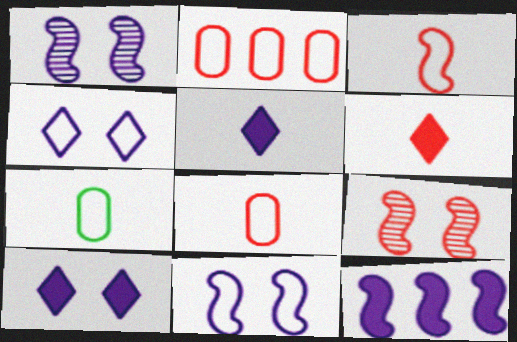[[2, 6, 9]]